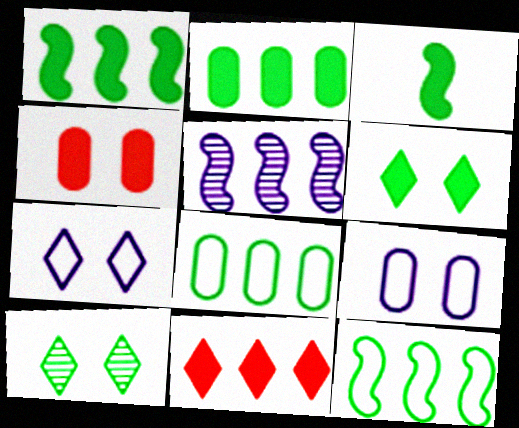[[2, 3, 6], 
[3, 8, 10], 
[5, 8, 11]]